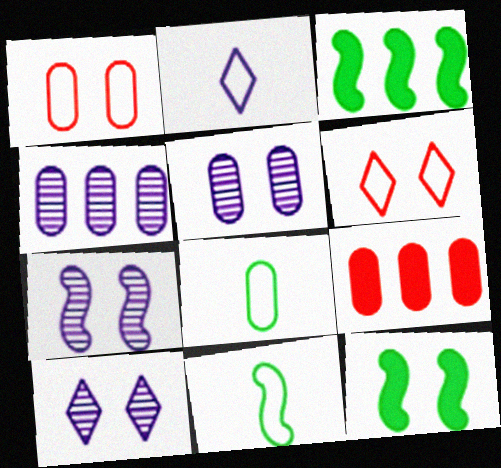[[1, 10, 12], 
[5, 6, 12], 
[5, 7, 10], 
[5, 8, 9], 
[9, 10, 11]]